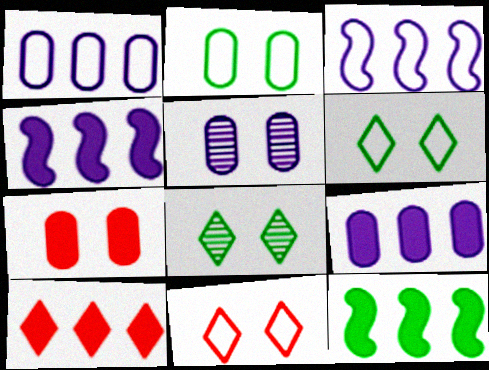[[2, 5, 7], 
[9, 10, 12]]